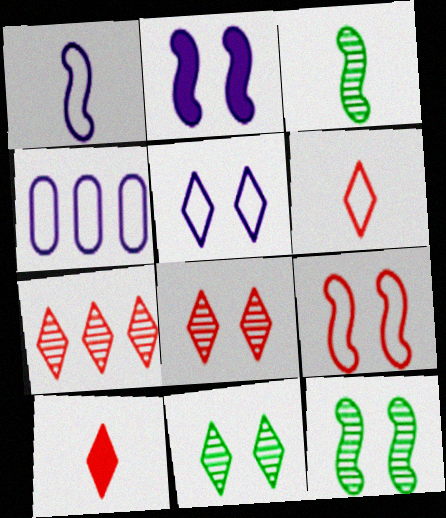[[1, 4, 5], 
[2, 9, 12], 
[4, 10, 12]]